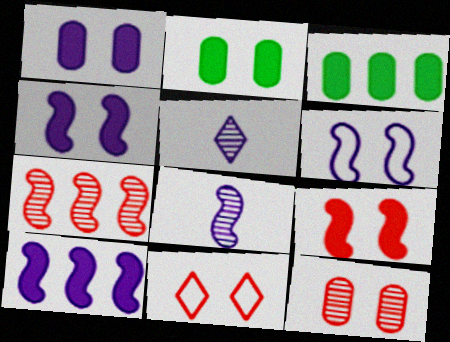[[3, 8, 11], 
[6, 8, 10], 
[9, 11, 12]]